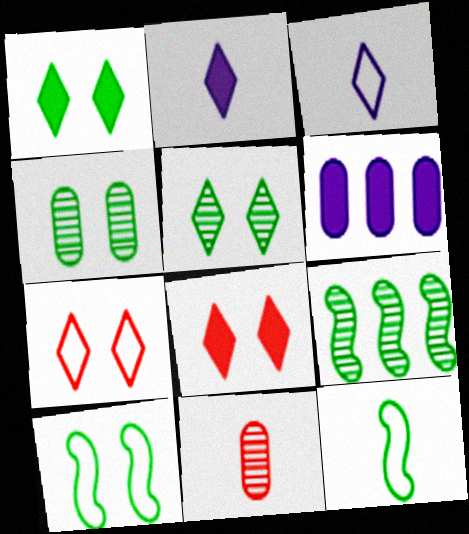[[1, 4, 10], 
[2, 11, 12]]